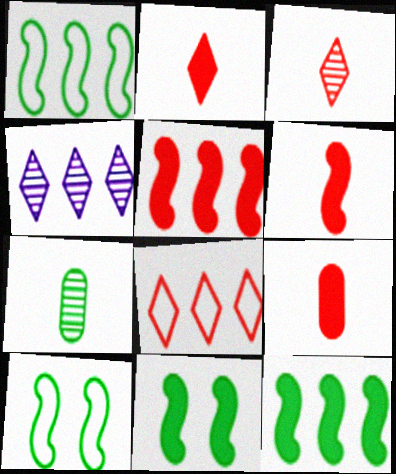[[2, 6, 9], 
[4, 9, 10]]